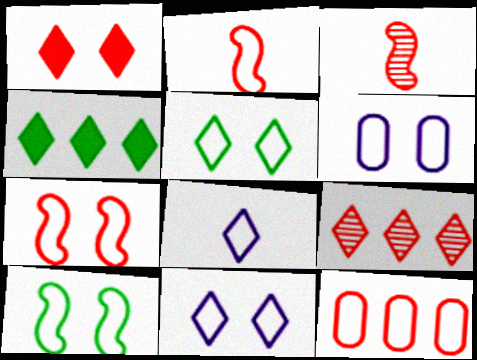[[1, 3, 12], 
[3, 4, 6], 
[5, 6, 7], 
[8, 10, 12]]